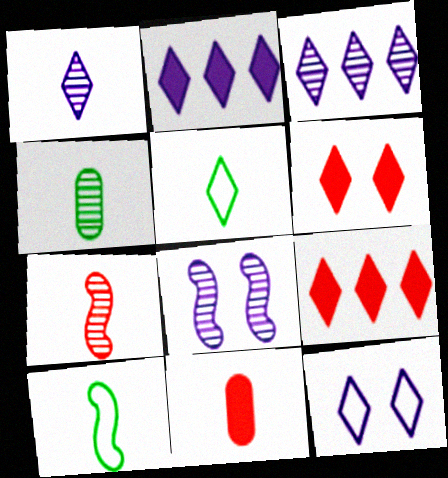[[1, 2, 12], 
[1, 4, 7], 
[1, 10, 11], 
[3, 5, 6]]